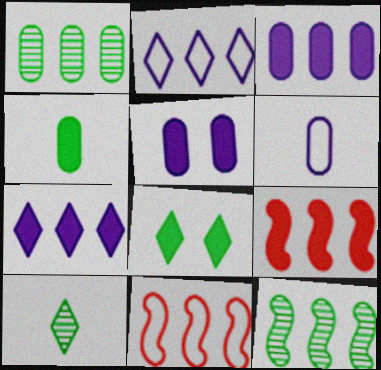[[1, 2, 9], 
[1, 7, 11], 
[5, 10, 11]]